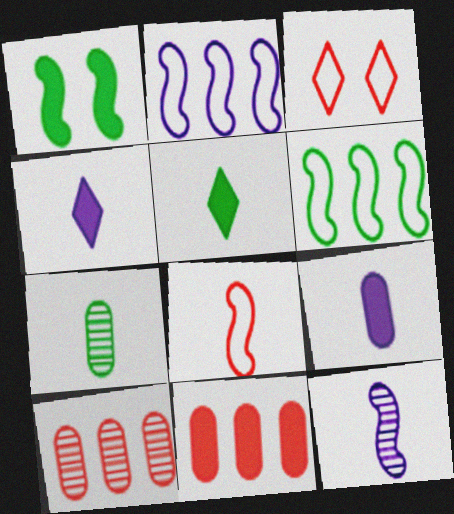[[1, 4, 11], 
[4, 7, 8]]